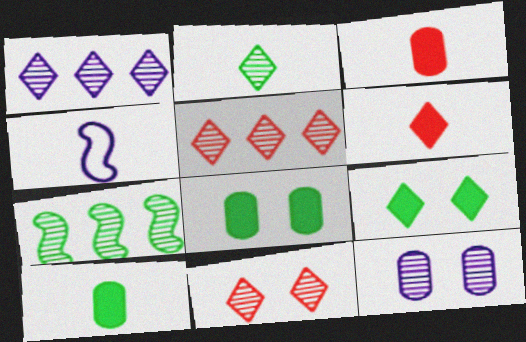[[1, 2, 11], 
[2, 3, 4], 
[4, 5, 8]]